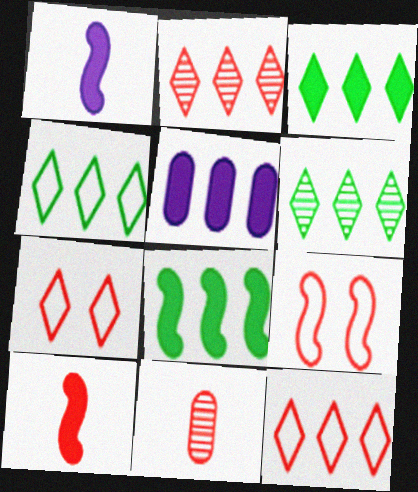[[3, 4, 6]]